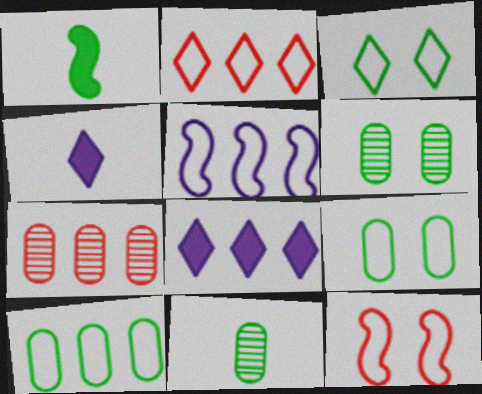[[2, 5, 10], 
[8, 11, 12]]